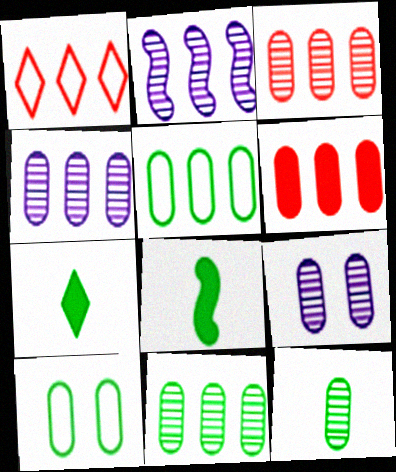[[1, 8, 9], 
[3, 4, 11], 
[3, 9, 12], 
[4, 5, 6]]